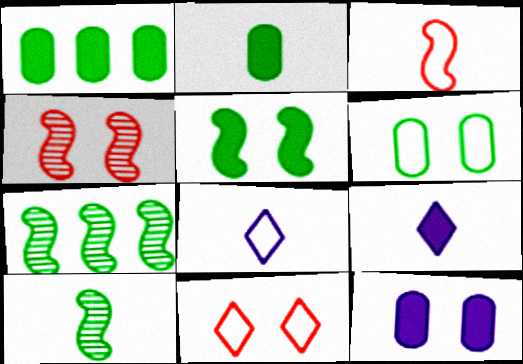[[1, 4, 8]]